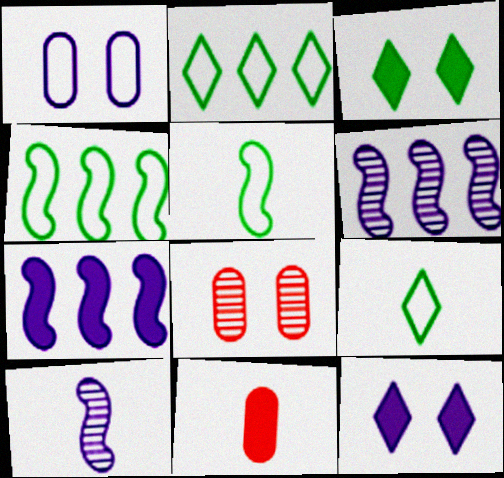[[3, 7, 11], 
[7, 8, 9], 
[9, 10, 11]]